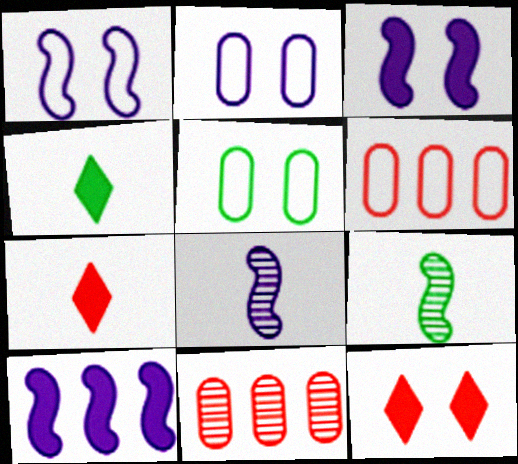[[1, 4, 11], 
[1, 8, 10]]